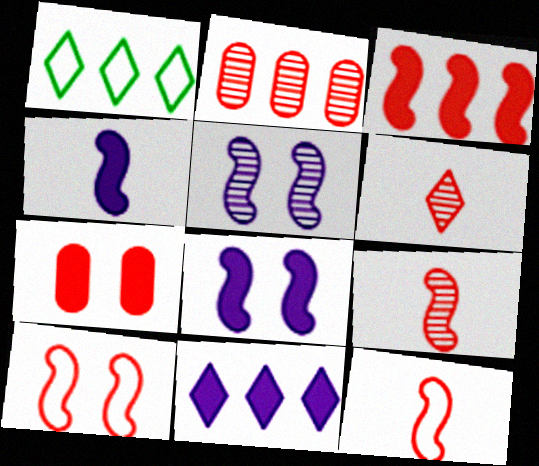[[3, 9, 10]]